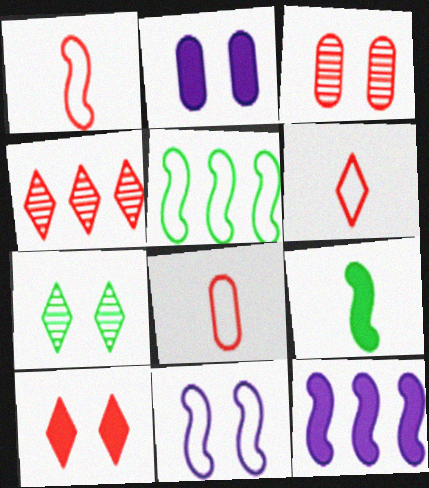[[1, 5, 11], 
[1, 6, 8], 
[4, 6, 10], 
[7, 8, 12]]